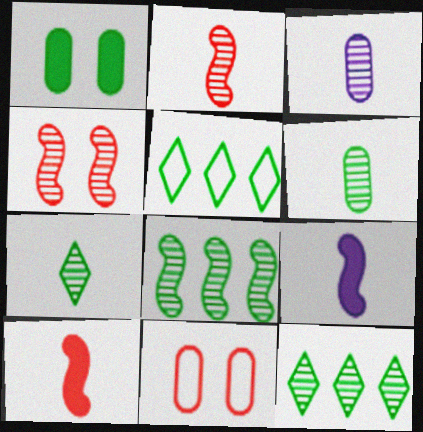[[2, 3, 7], 
[3, 4, 12], 
[9, 11, 12]]